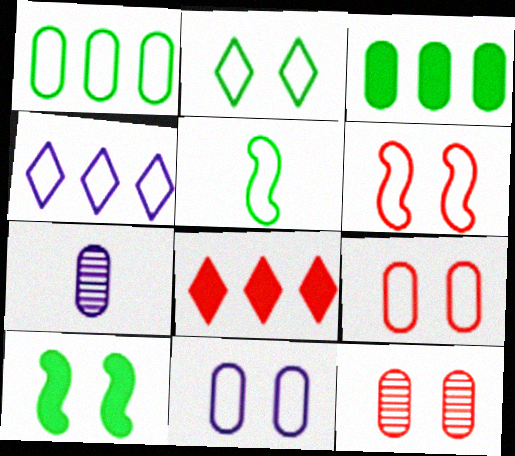[[1, 2, 5], 
[2, 6, 11], 
[3, 7, 9], 
[4, 5, 9]]